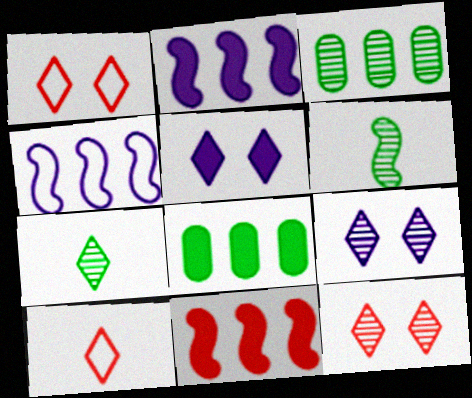[]